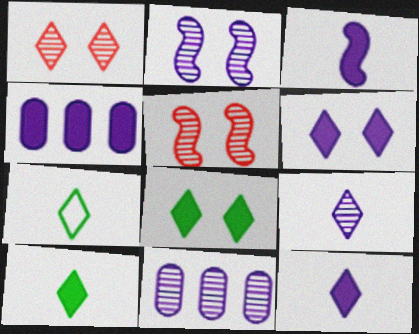[[2, 9, 11], 
[3, 4, 6], 
[4, 5, 7]]